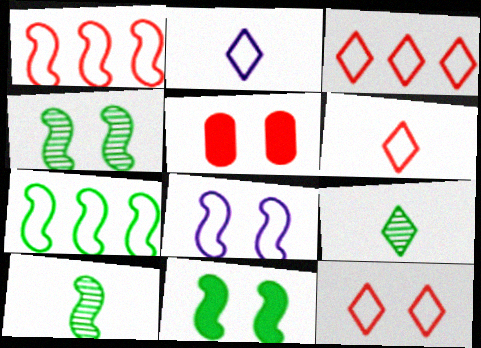[[3, 6, 12], 
[7, 10, 11]]